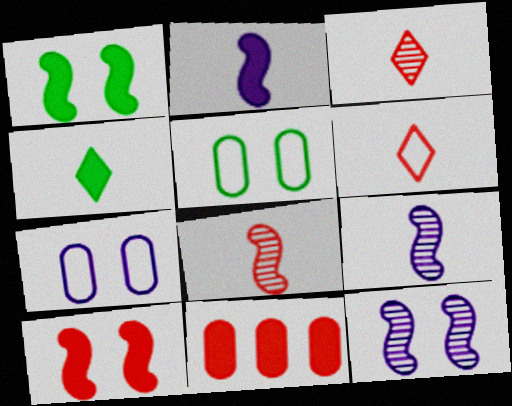[]